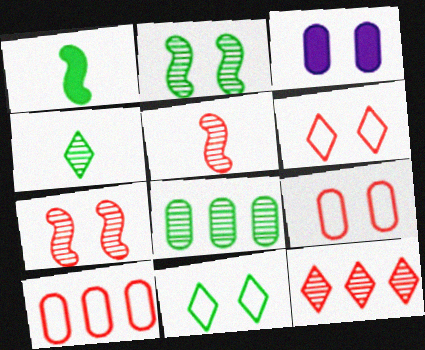[[1, 8, 11], 
[2, 3, 6], 
[2, 4, 8], 
[3, 7, 11]]